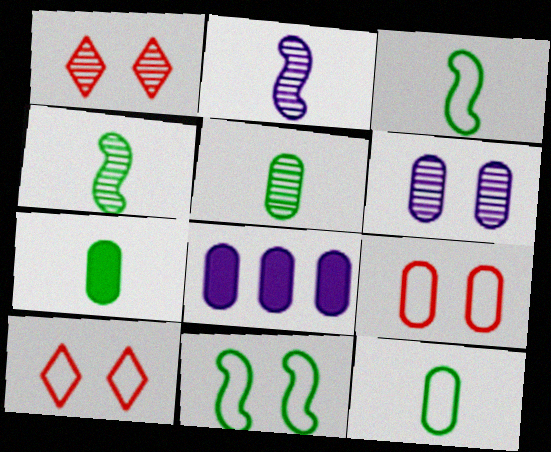[[1, 3, 8], 
[4, 8, 10], 
[5, 7, 12], 
[5, 8, 9]]